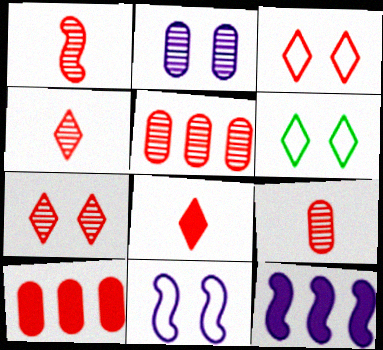[[1, 3, 10], 
[1, 4, 9], 
[1, 5, 7], 
[6, 9, 12]]